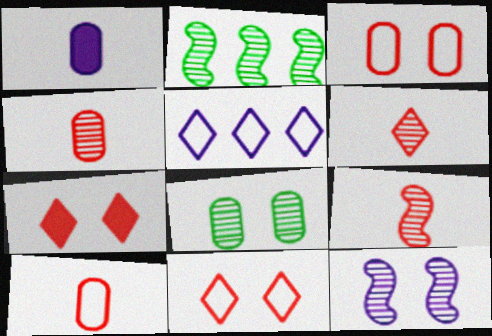[[1, 2, 11], 
[1, 5, 12], 
[2, 9, 12], 
[4, 6, 9]]